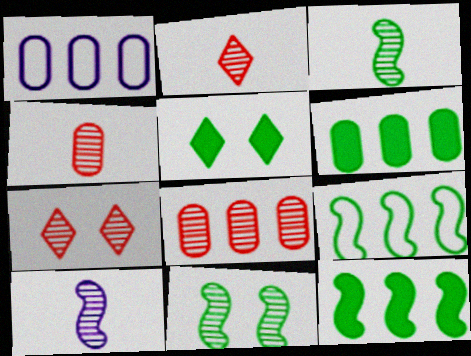[[1, 6, 8]]